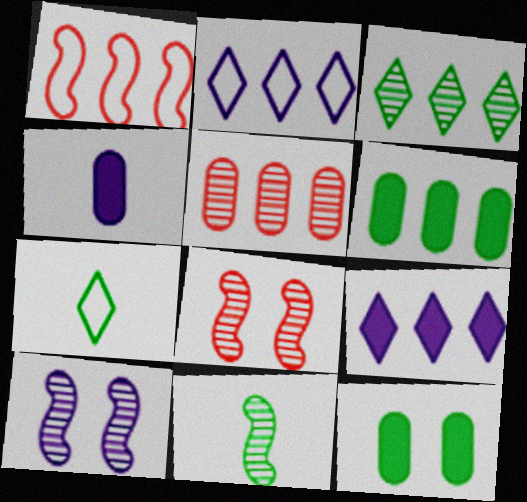[[2, 4, 10]]